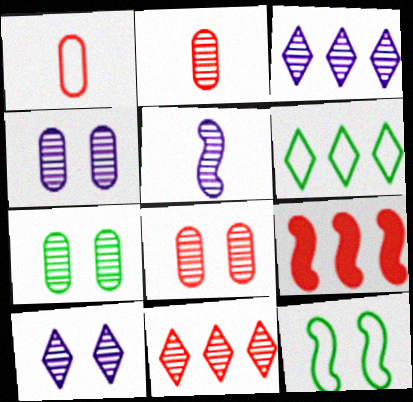[[3, 4, 5], 
[4, 7, 8], 
[5, 7, 11], 
[5, 9, 12]]